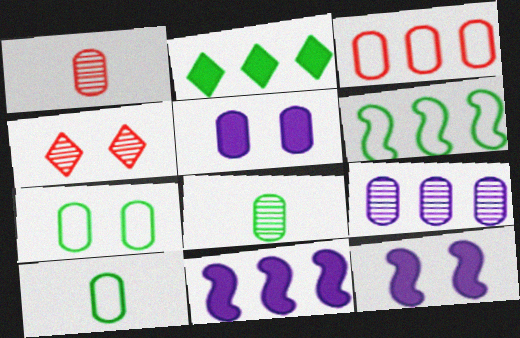[[3, 5, 8], 
[4, 7, 12], 
[4, 10, 11]]